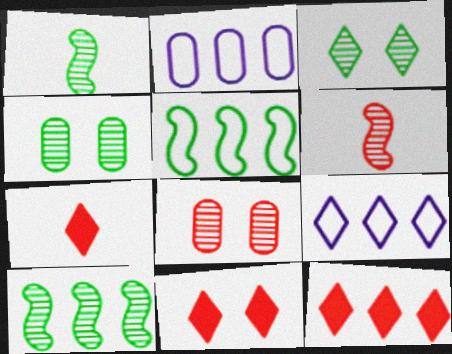[[1, 2, 11], 
[2, 10, 12], 
[3, 7, 9], 
[7, 11, 12]]